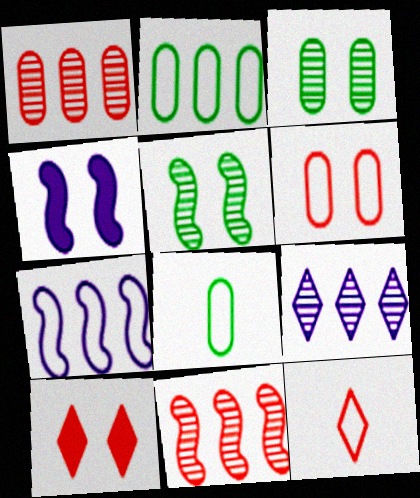[]